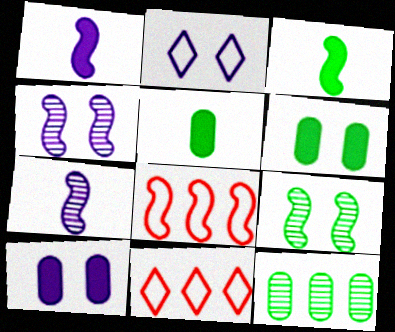[[1, 8, 9], 
[2, 4, 10], 
[3, 4, 8], 
[4, 5, 11], 
[6, 7, 11]]